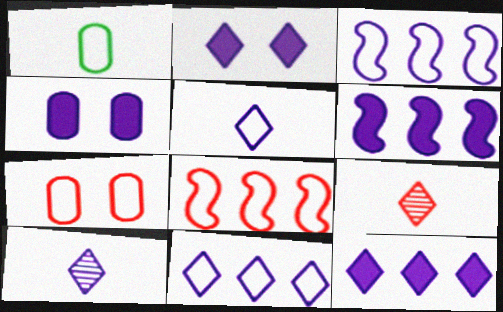[[2, 10, 11], 
[3, 4, 10]]